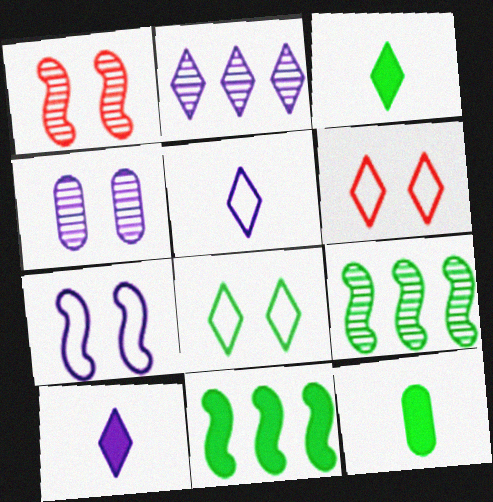[[2, 3, 6], 
[8, 9, 12]]